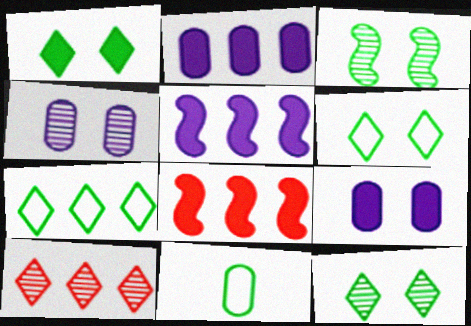[[1, 6, 12]]